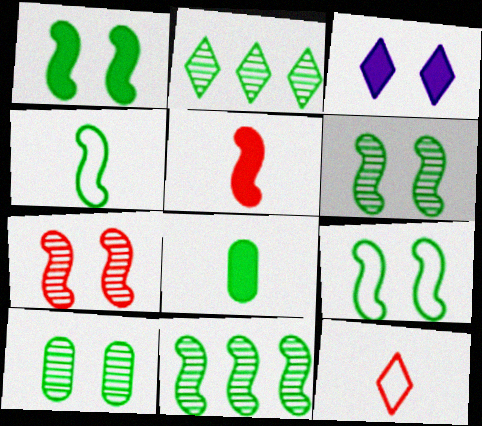[[1, 4, 11], 
[1, 6, 9], 
[2, 3, 12], 
[2, 8, 9]]